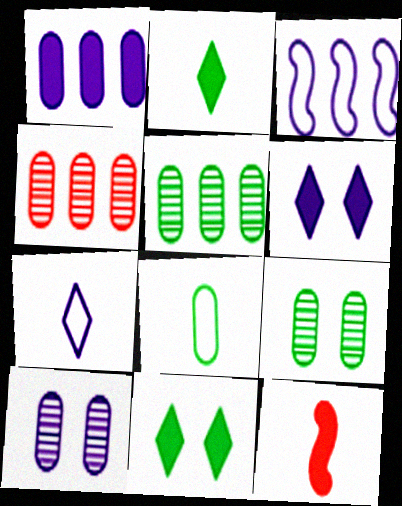[[1, 11, 12]]